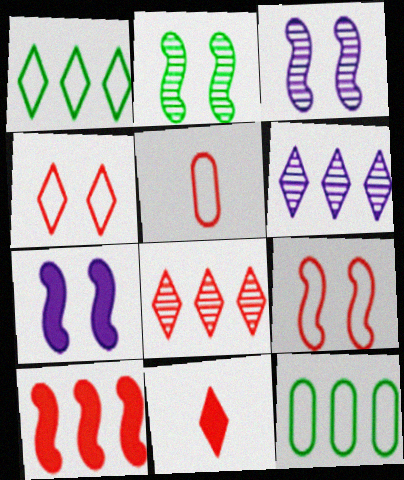[[2, 7, 9], 
[3, 11, 12], 
[4, 8, 11], 
[6, 10, 12]]